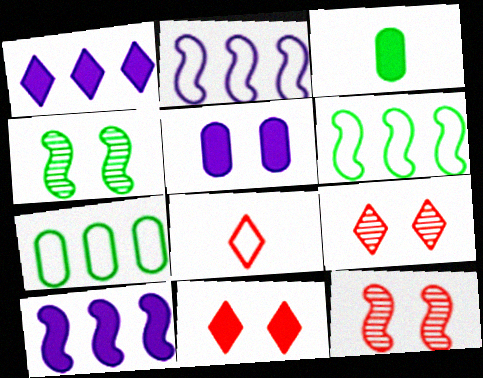[[2, 3, 9], 
[3, 10, 11]]